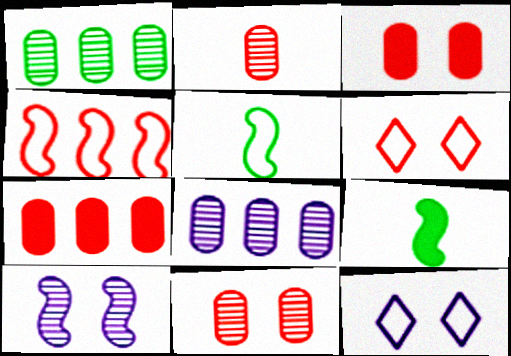[[4, 9, 10], 
[6, 8, 9]]